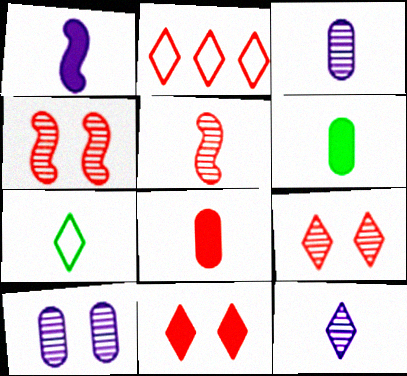[[2, 4, 8]]